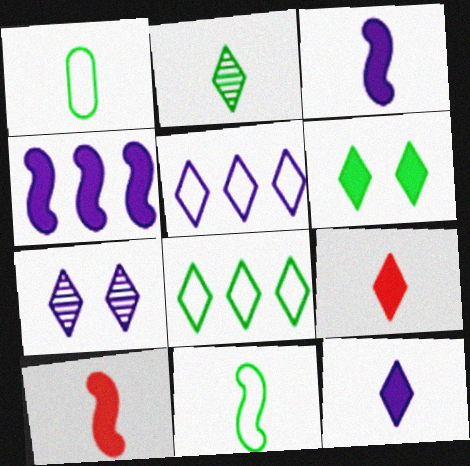[[2, 6, 8], 
[5, 7, 12], 
[7, 8, 9]]